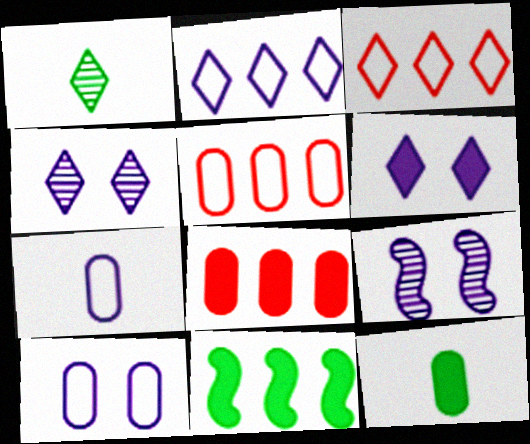[[1, 3, 6], 
[3, 9, 12], 
[6, 9, 10]]